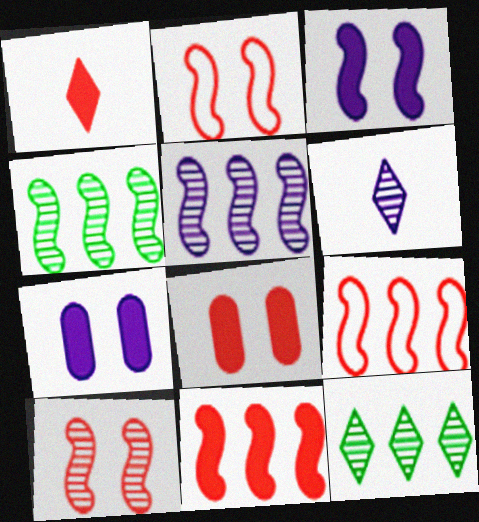[[1, 8, 11]]